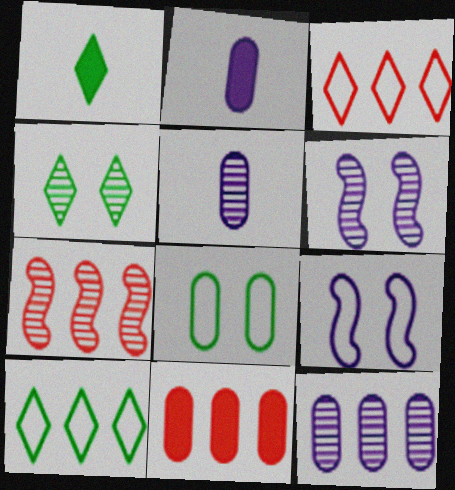[[1, 4, 10], 
[3, 7, 11], 
[4, 5, 7], 
[5, 8, 11]]